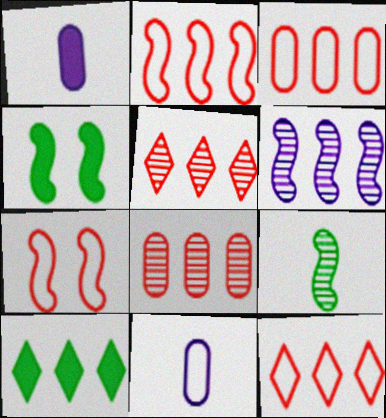[[2, 3, 12], 
[3, 6, 10], 
[4, 5, 11]]